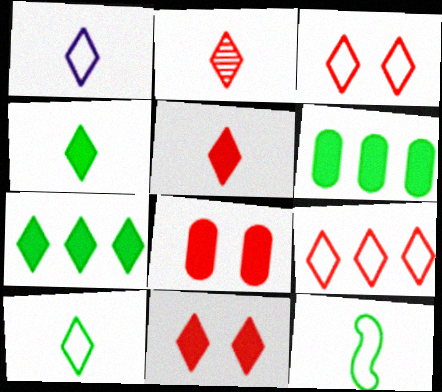[[1, 2, 4], 
[2, 9, 11]]